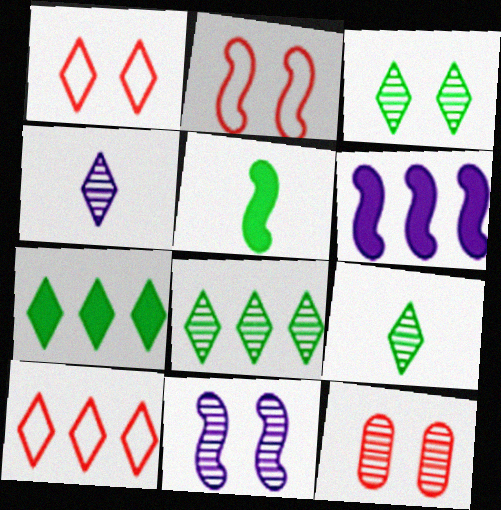[[1, 4, 7], 
[3, 8, 9], 
[3, 11, 12]]